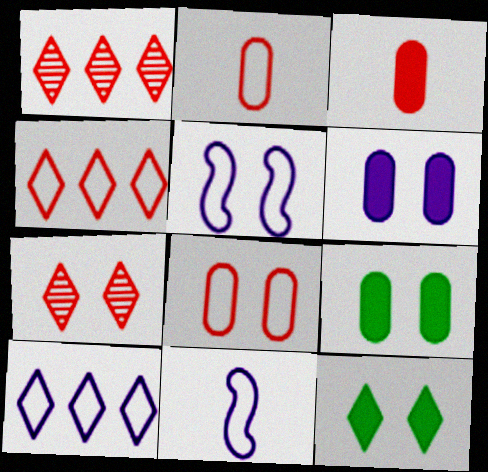[[1, 9, 11], 
[5, 7, 9]]